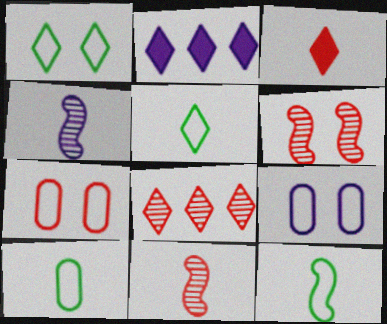[[2, 4, 9], 
[2, 6, 10], 
[3, 4, 10], 
[5, 10, 12]]